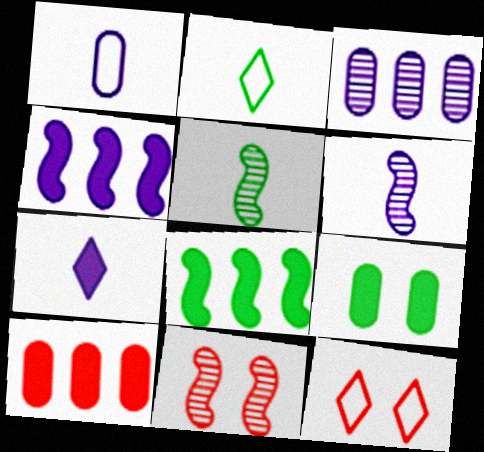[[1, 6, 7]]